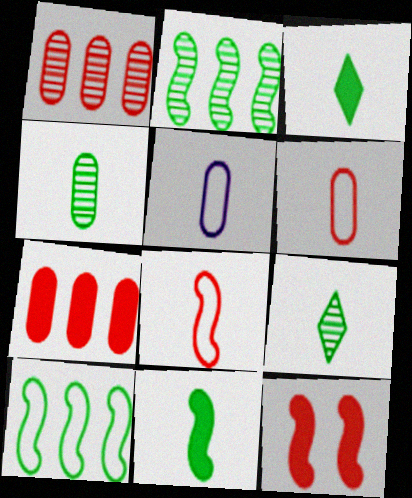[]